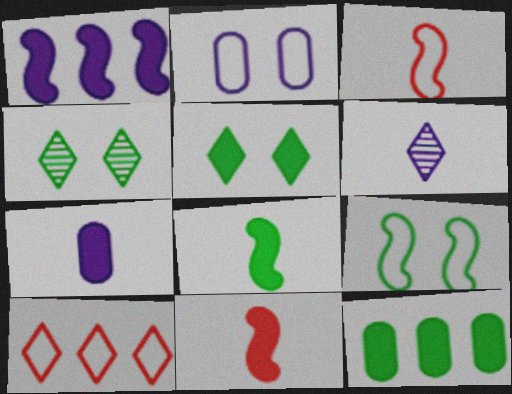[[1, 2, 6], 
[5, 6, 10], 
[5, 8, 12]]